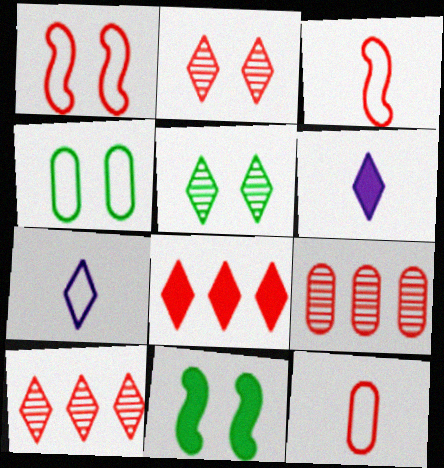[[4, 5, 11], 
[5, 7, 8], 
[7, 9, 11]]